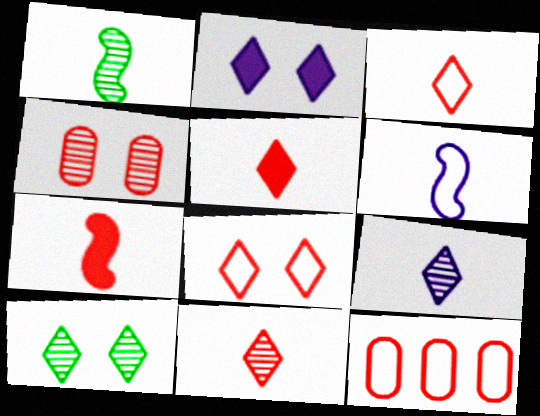[[1, 2, 12], 
[1, 6, 7], 
[2, 8, 10], 
[3, 5, 11]]